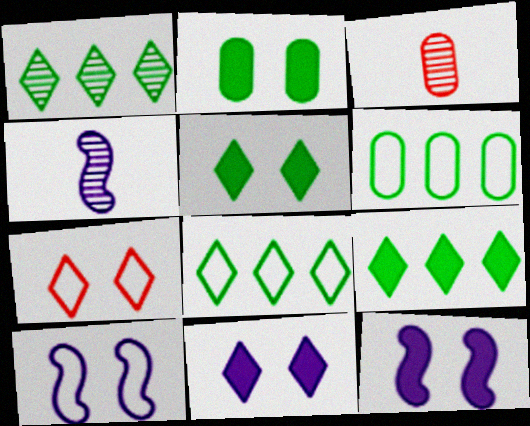[[1, 8, 9], 
[3, 8, 12], 
[3, 9, 10]]